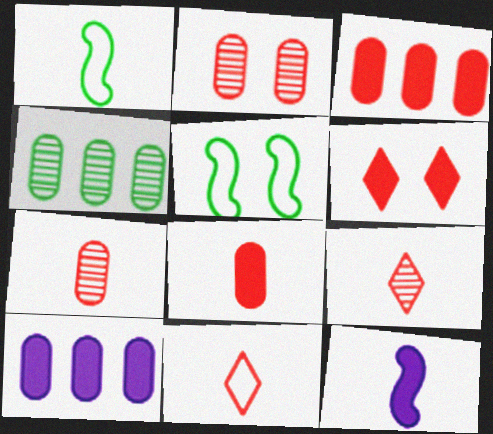[[5, 9, 10]]